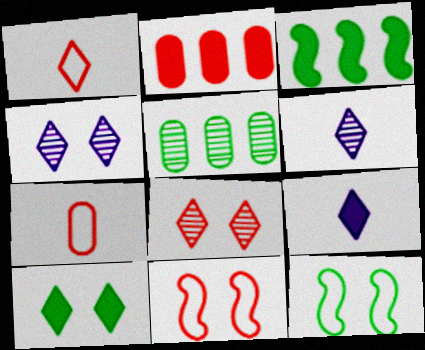[[2, 6, 12], 
[3, 4, 7], 
[5, 9, 11]]